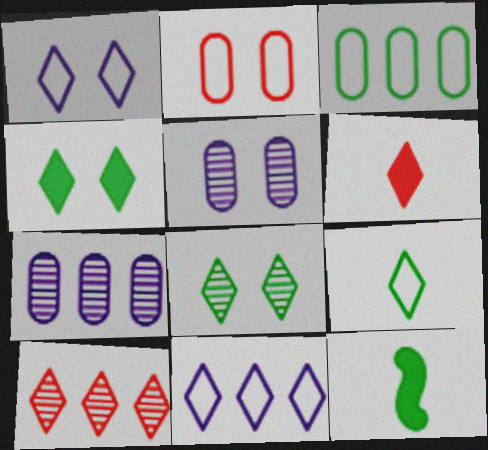[[3, 8, 12], 
[6, 8, 11]]